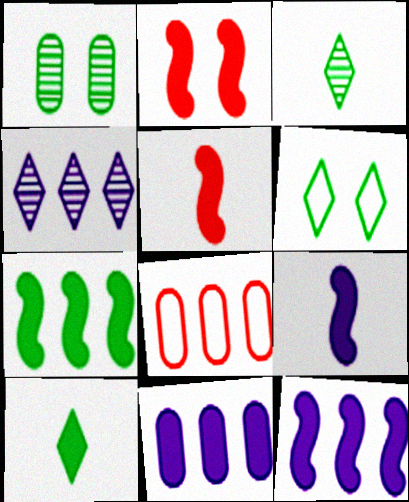[[2, 7, 9], 
[2, 10, 11], 
[4, 7, 8]]